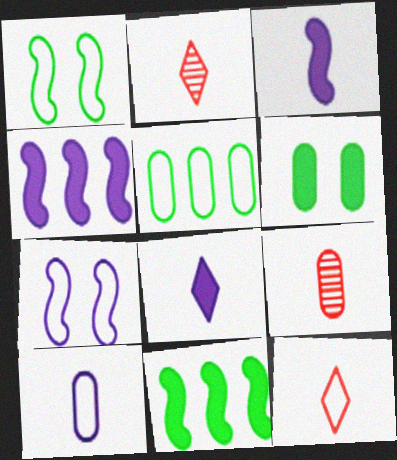[[5, 7, 12]]